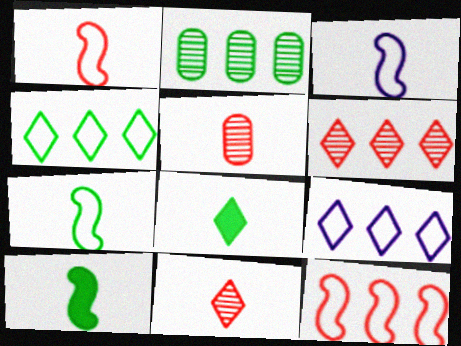[[1, 3, 7], 
[3, 5, 8]]